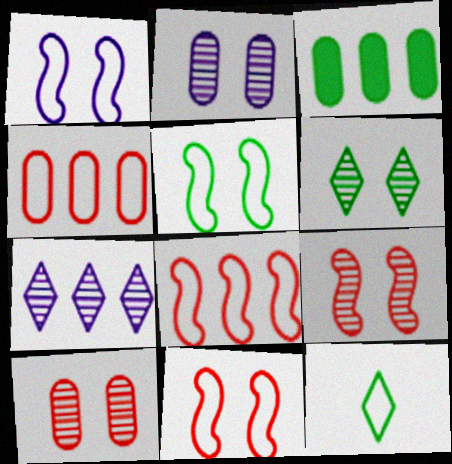[[1, 4, 12], 
[1, 5, 11], 
[2, 6, 9], 
[3, 7, 8]]